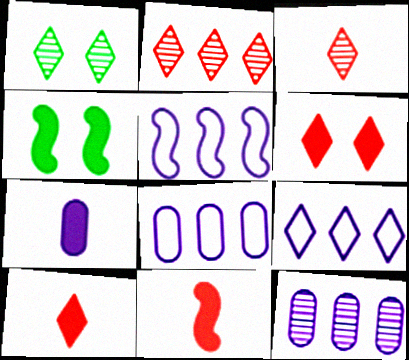[[1, 8, 11], 
[1, 9, 10], 
[3, 4, 8], 
[5, 8, 9]]